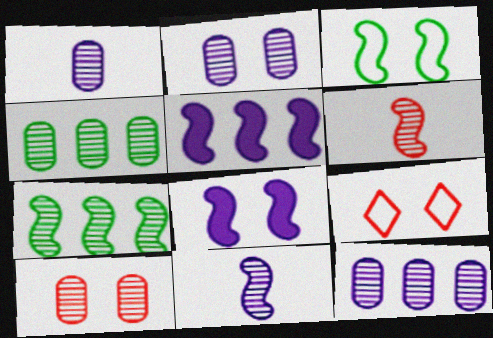[[1, 2, 12], 
[1, 4, 10], 
[3, 5, 6]]